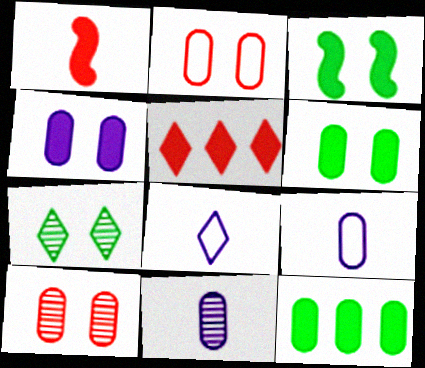[[2, 11, 12], 
[5, 7, 8], 
[9, 10, 12]]